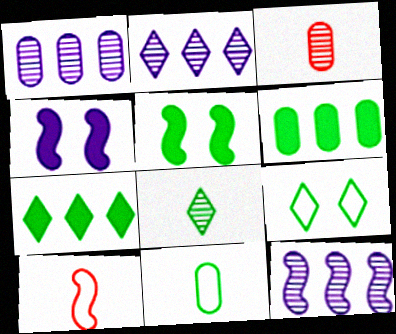[[1, 2, 12], 
[5, 10, 12], 
[7, 8, 9]]